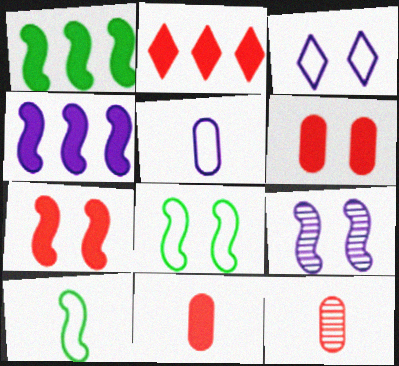[[1, 3, 12], 
[2, 7, 11], 
[7, 8, 9]]